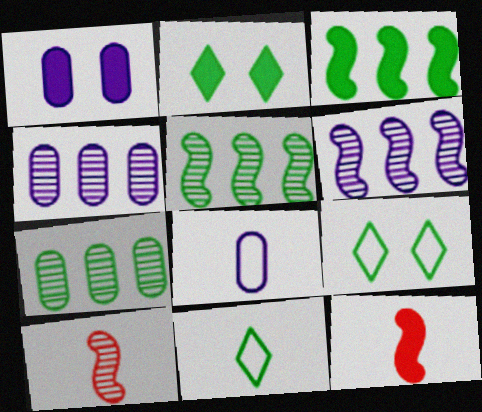[[1, 4, 8], 
[4, 9, 12]]